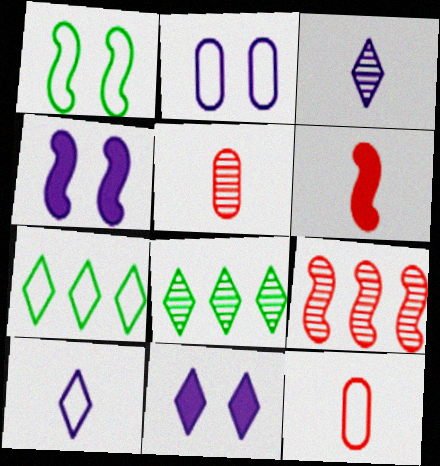[[2, 6, 8], 
[4, 5, 7], 
[4, 8, 12]]